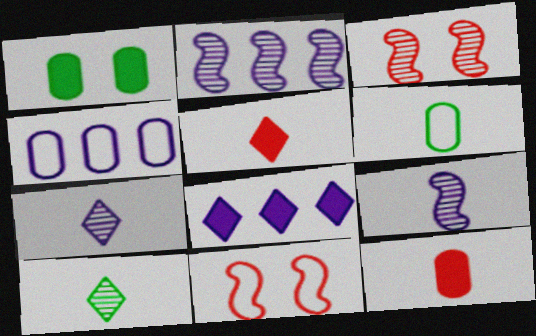[[2, 4, 8], 
[3, 6, 8], 
[5, 6, 9]]